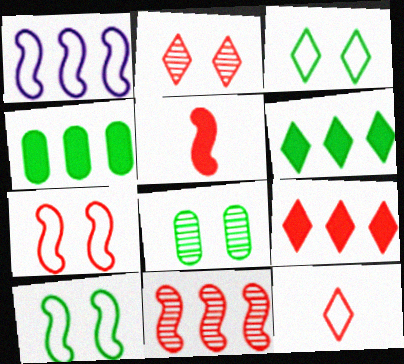[[2, 9, 12], 
[5, 7, 11]]